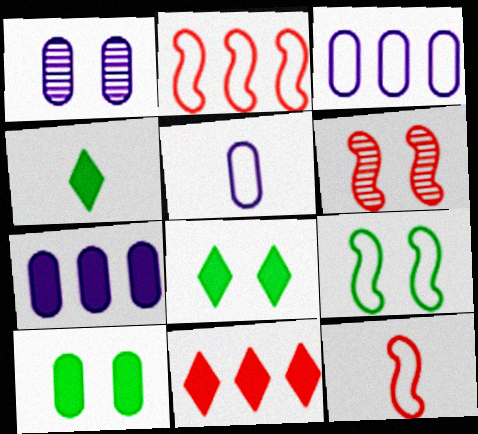[[1, 2, 4], 
[1, 5, 7], 
[3, 4, 6]]